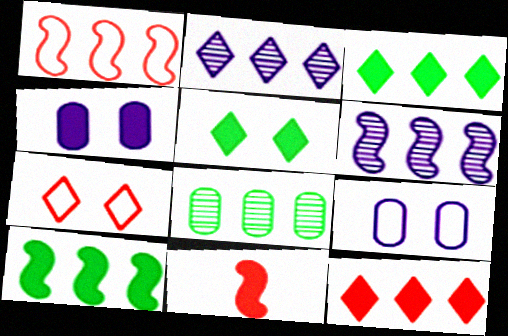[[1, 6, 10], 
[3, 4, 11]]